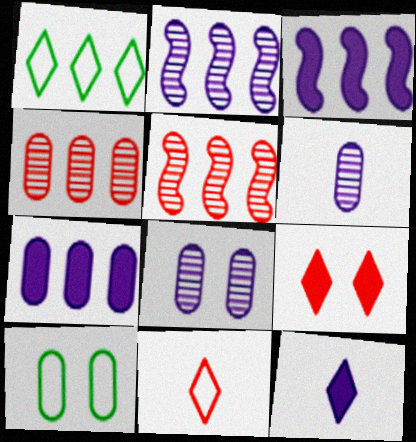[[1, 3, 4], 
[1, 5, 7], 
[5, 10, 12]]